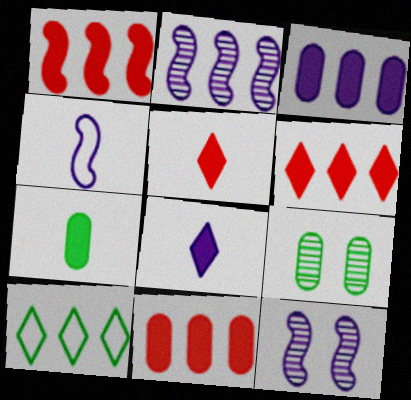[[1, 6, 11], 
[2, 10, 11], 
[4, 6, 9]]